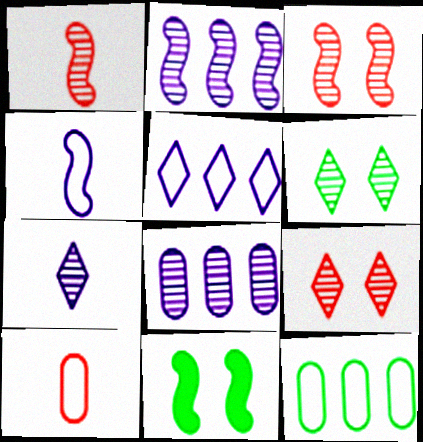[[1, 6, 8]]